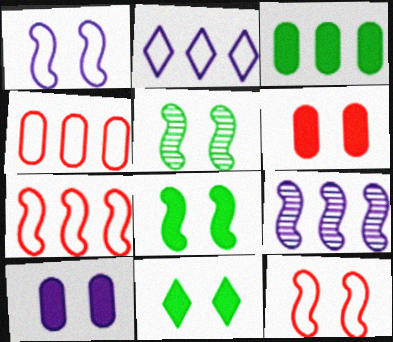[]